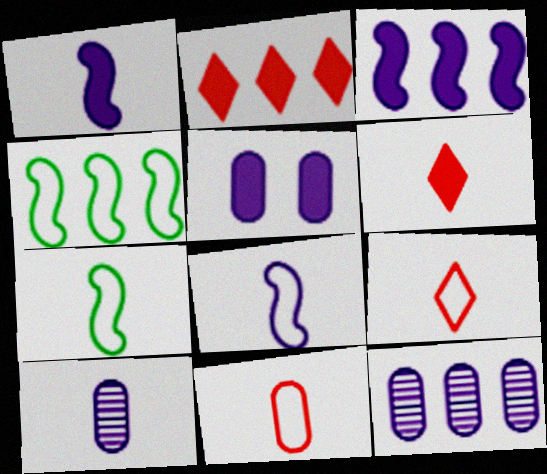[[2, 4, 12], 
[6, 7, 10]]